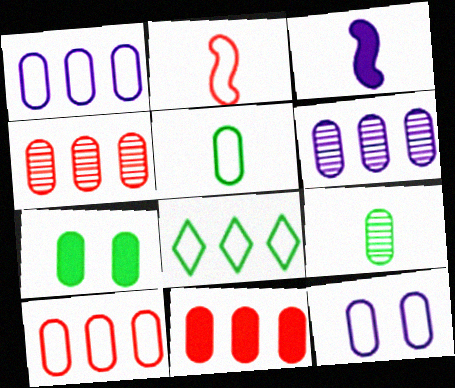[[2, 8, 12], 
[4, 10, 11], 
[5, 10, 12], 
[9, 11, 12]]